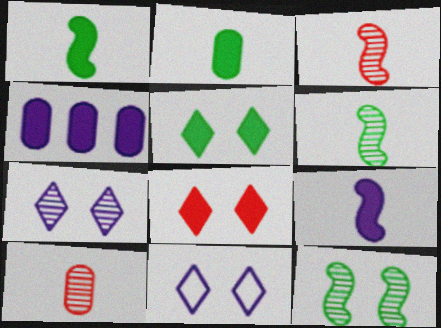[[1, 4, 8]]